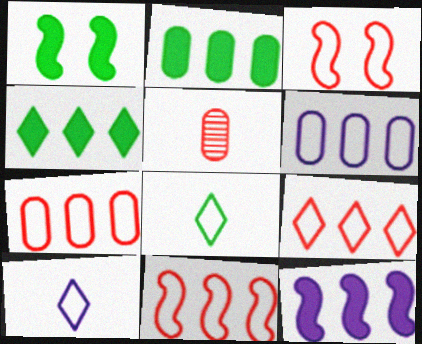[[3, 6, 8], 
[7, 9, 11]]